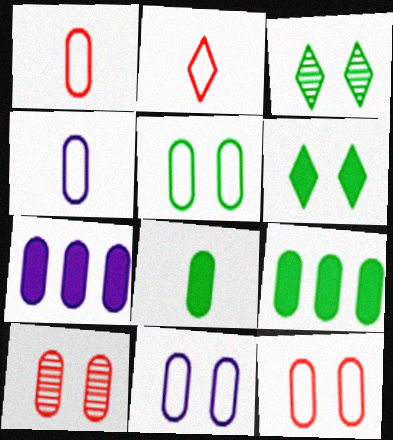[[4, 9, 10], 
[5, 11, 12]]